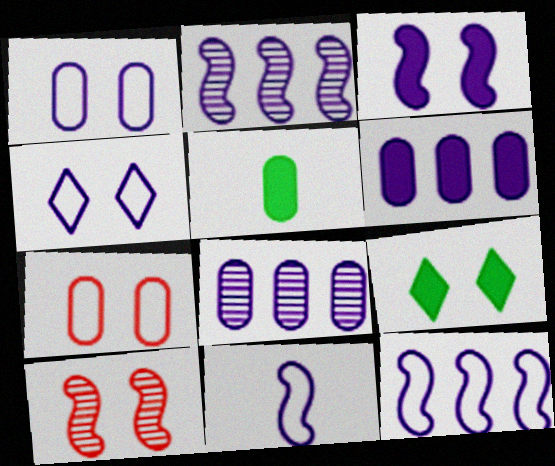[[1, 9, 10], 
[2, 3, 11], 
[5, 7, 8]]